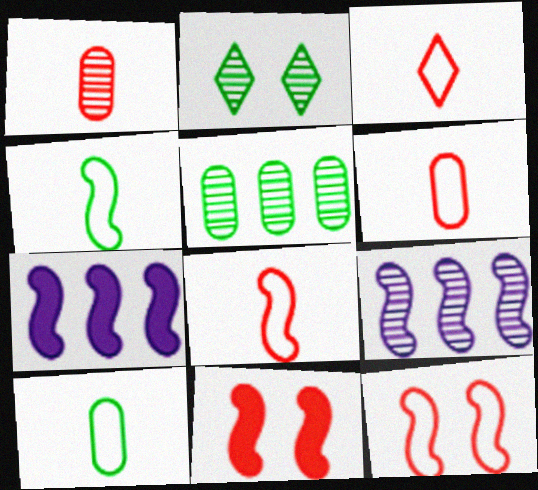[[1, 2, 9], 
[2, 6, 7], 
[3, 6, 8], 
[4, 9, 11]]